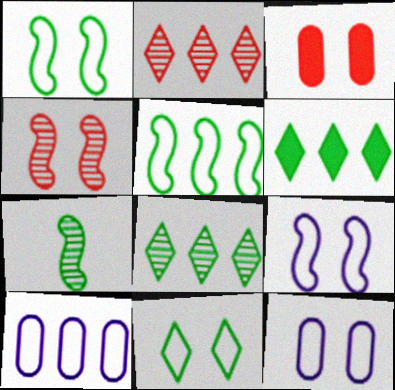[]